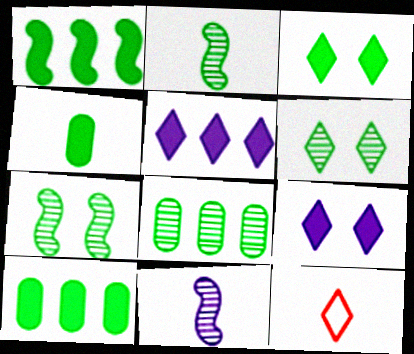[[1, 3, 4], 
[2, 6, 8], 
[4, 11, 12], 
[5, 6, 12]]